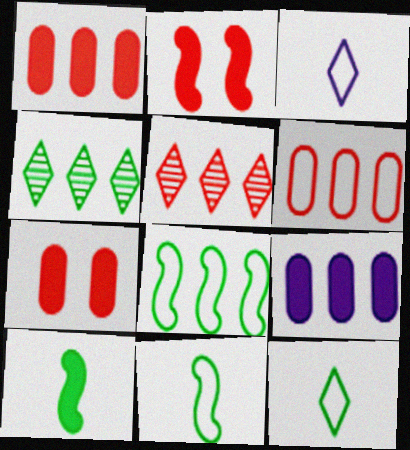[[5, 8, 9]]